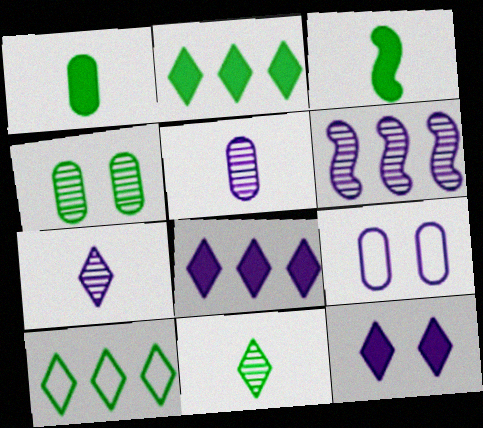[[3, 4, 10]]